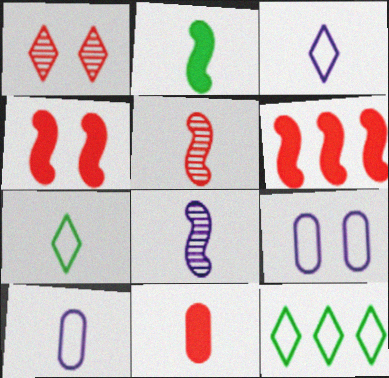[[7, 8, 11]]